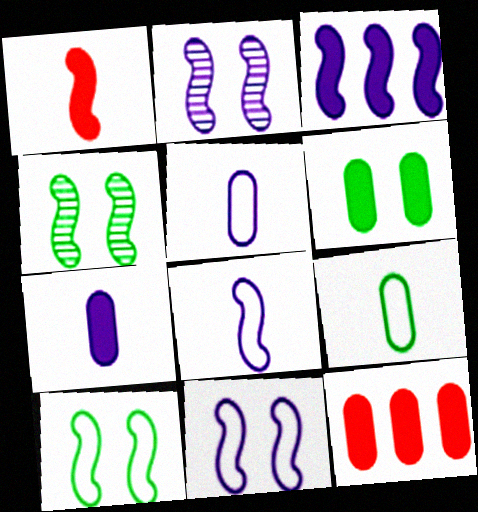[[2, 3, 8], 
[6, 7, 12]]